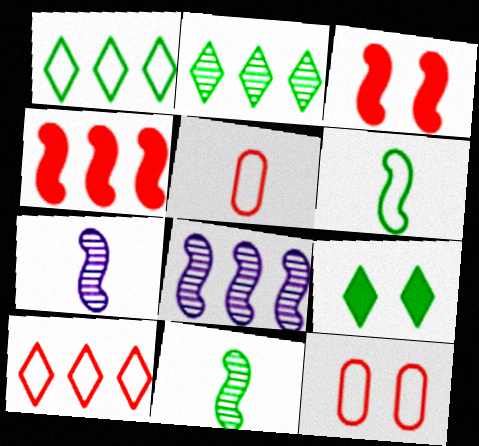[[3, 6, 8], 
[5, 8, 9]]